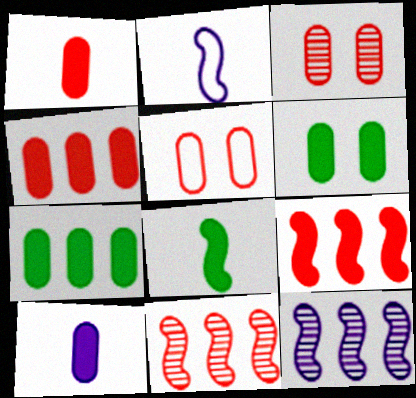[[4, 6, 10]]